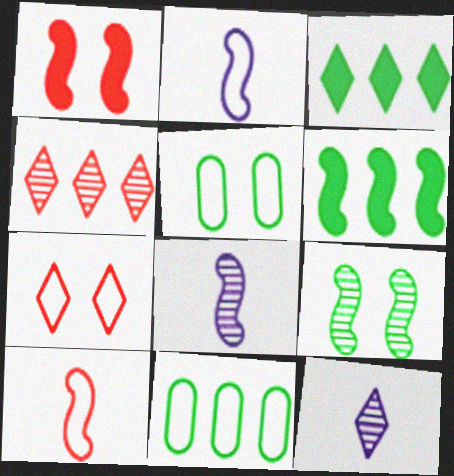[[1, 11, 12], 
[2, 7, 11], 
[3, 7, 12]]